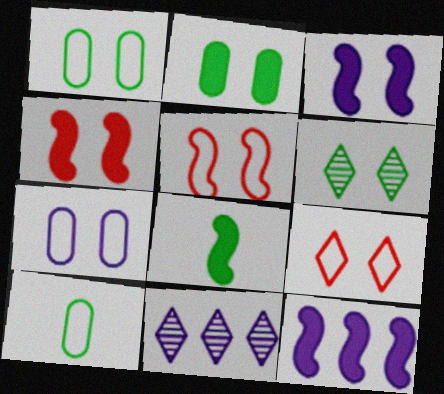[[4, 6, 7], 
[4, 8, 12], 
[4, 10, 11]]